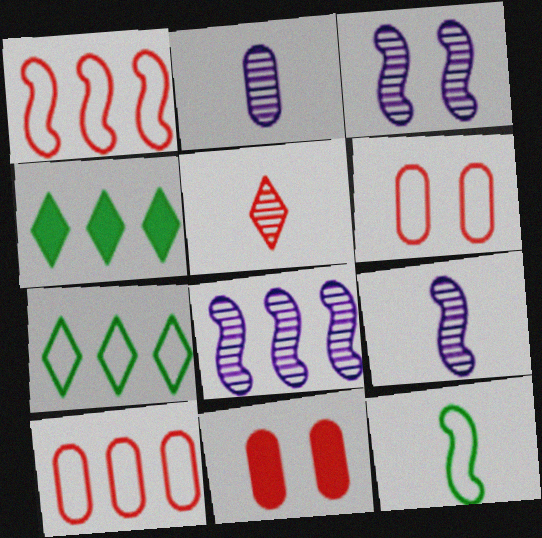[[1, 5, 11], 
[3, 8, 9], 
[4, 6, 9], 
[4, 8, 10], 
[7, 9, 11]]